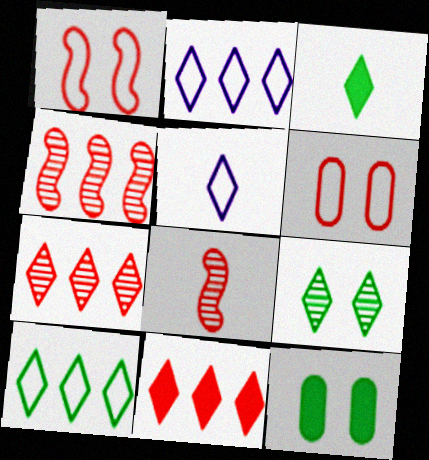[[2, 8, 12], 
[3, 9, 10], 
[4, 5, 12], 
[5, 9, 11], 
[6, 8, 11]]